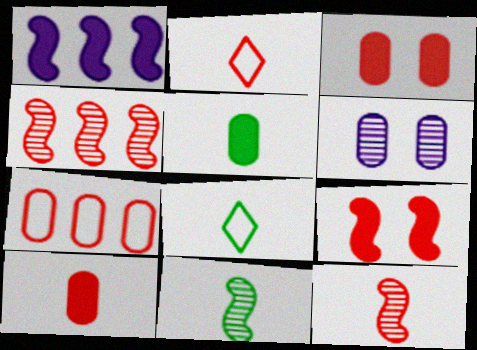[[2, 3, 4], 
[2, 10, 12], 
[5, 6, 7], 
[5, 8, 11]]